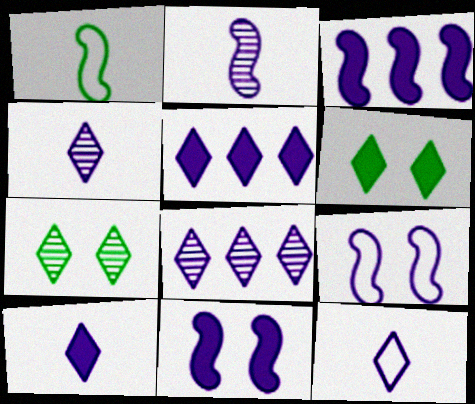[[2, 3, 9], 
[4, 10, 12]]